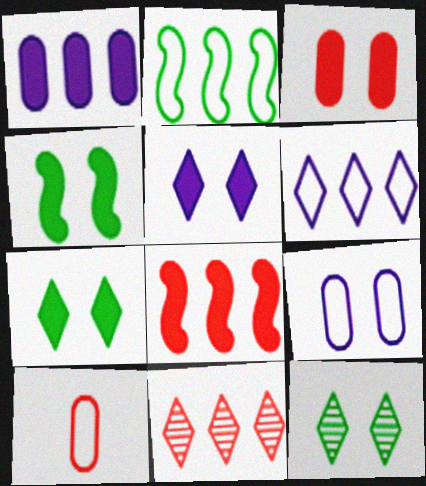[[1, 2, 11], 
[3, 4, 5]]